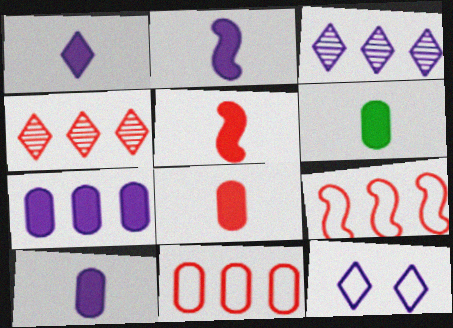[[1, 2, 10], 
[1, 3, 12], 
[1, 5, 6], 
[6, 8, 10]]